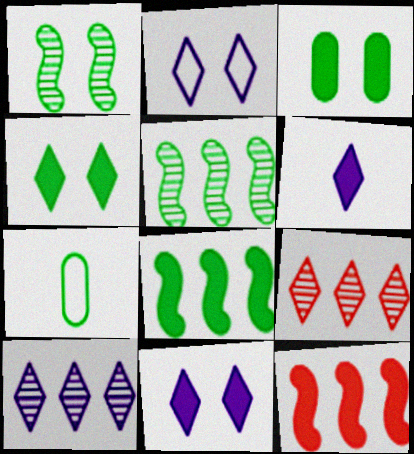[[2, 6, 10], 
[3, 6, 12], 
[4, 5, 7]]